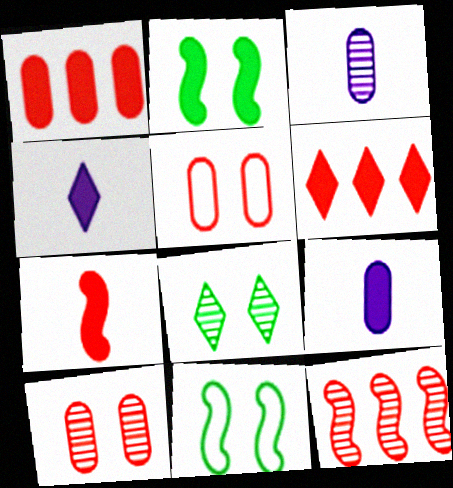[[1, 2, 4], 
[2, 6, 9], 
[3, 6, 11], 
[3, 8, 12]]